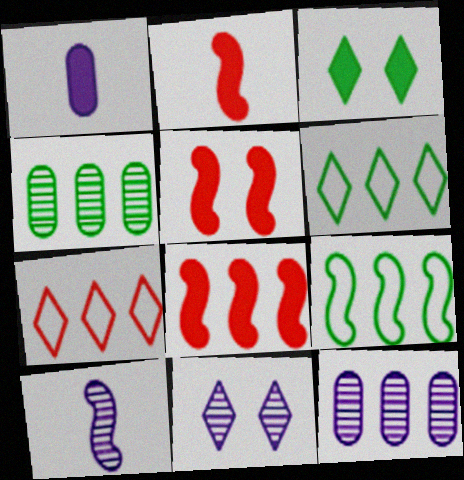[[1, 3, 8], 
[2, 5, 8], 
[5, 9, 10], 
[6, 8, 12], 
[10, 11, 12]]